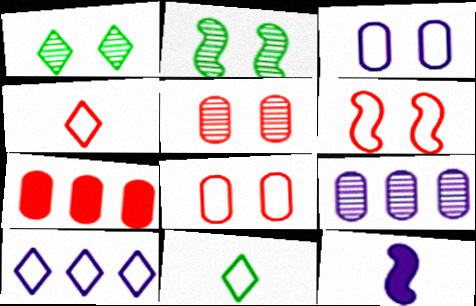[]